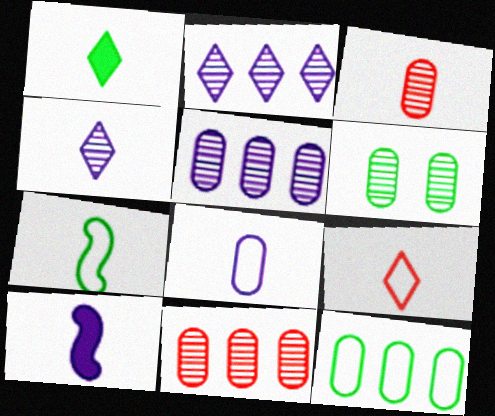[[1, 4, 9], 
[3, 5, 6], 
[4, 8, 10], 
[7, 8, 9]]